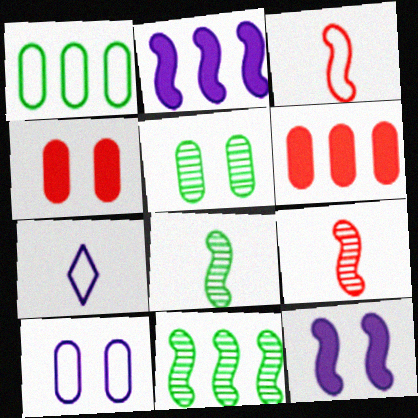[[3, 11, 12], 
[4, 5, 10], 
[4, 7, 11]]